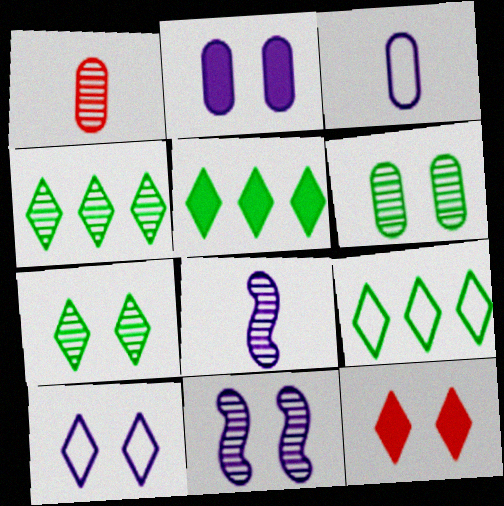[[1, 4, 11], 
[2, 10, 11], 
[4, 5, 9], 
[7, 10, 12]]